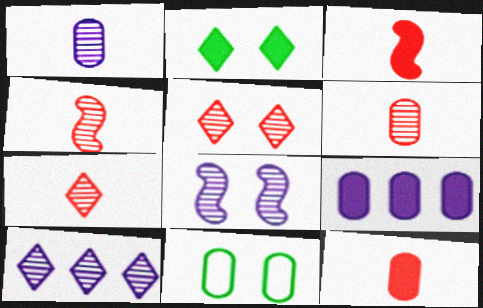[[1, 8, 10], 
[2, 3, 9], 
[3, 10, 11], 
[4, 6, 7], 
[6, 9, 11]]